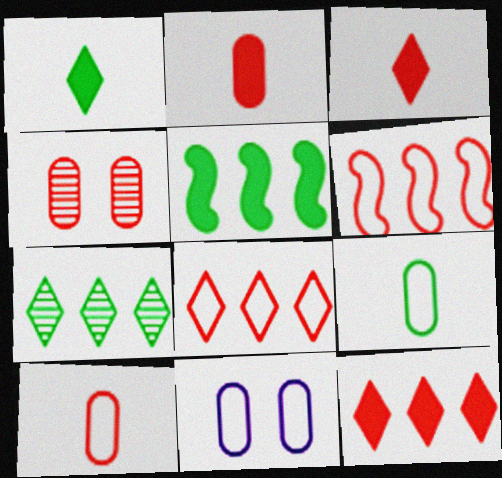[[3, 4, 6]]